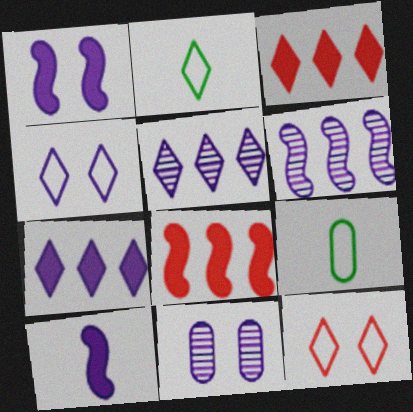[[1, 4, 11], 
[2, 8, 11]]